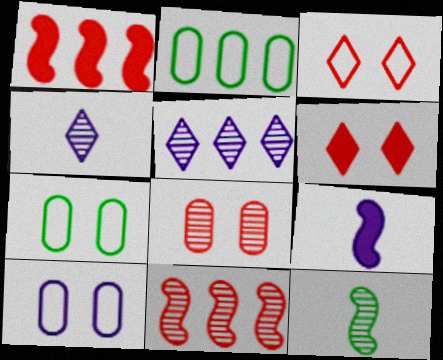[[1, 2, 5], 
[1, 4, 7], 
[5, 8, 12], 
[5, 9, 10]]